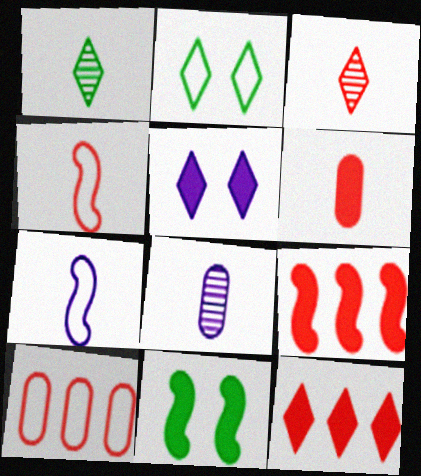[[1, 6, 7], 
[2, 7, 10], 
[2, 8, 9], 
[3, 4, 6]]